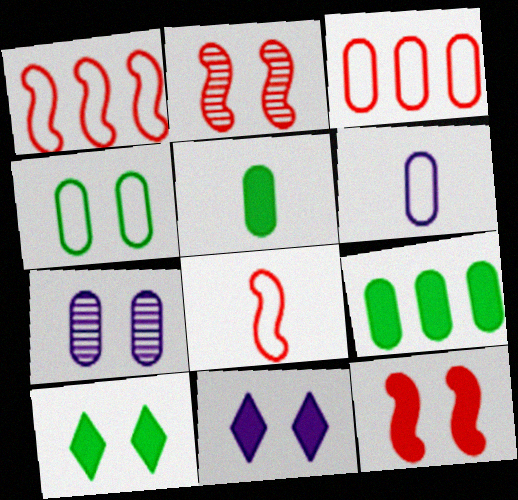[[2, 4, 11], 
[3, 4, 6], 
[3, 5, 7]]